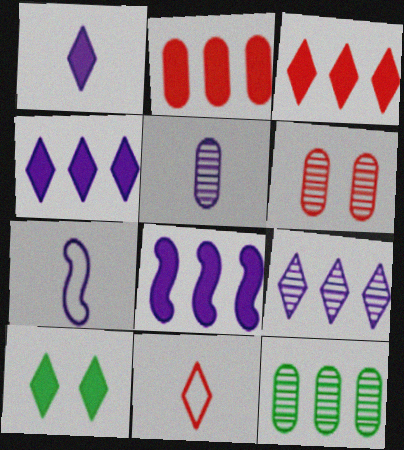[[1, 3, 10], 
[1, 5, 7], 
[5, 6, 12], 
[9, 10, 11]]